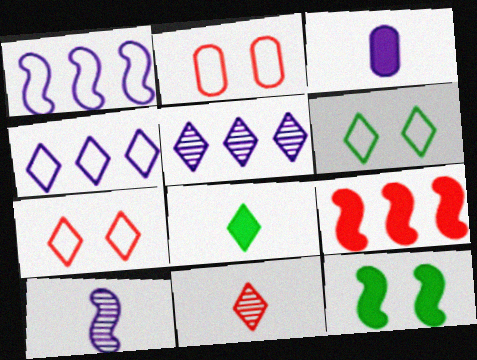[[2, 9, 11], 
[5, 7, 8]]